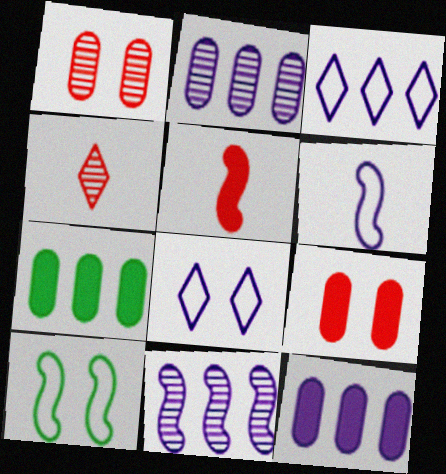[[3, 11, 12], 
[4, 10, 12], 
[5, 10, 11]]